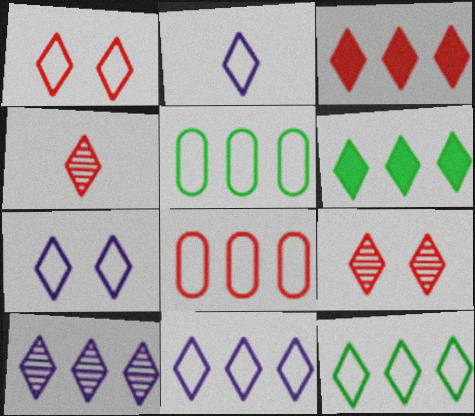[[1, 2, 12], 
[1, 3, 4], 
[2, 6, 9], 
[2, 7, 11], 
[3, 10, 12], 
[4, 6, 7]]